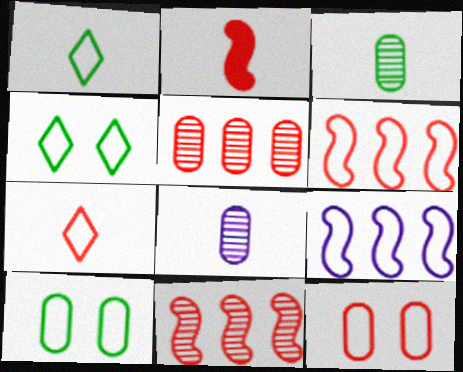[[1, 2, 8], 
[1, 9, 12], 
[6, 7, 12], 
[7, 9, 10]]